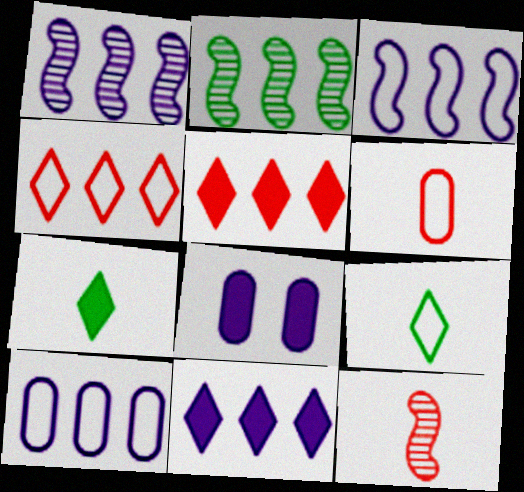[[1, 10, 11], 
[2, 5, 10]]